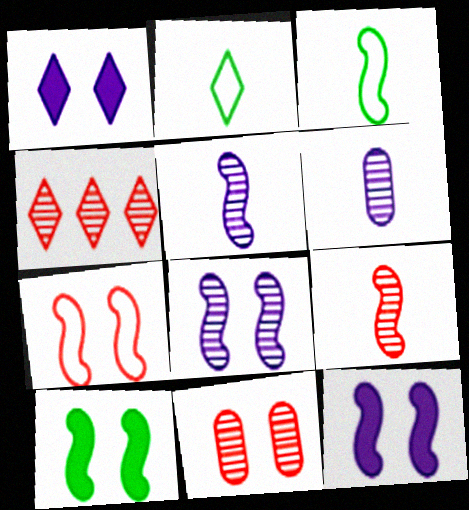[[1, 2, 4], 
[4, 9, 11], 
[7, 8, 10]]